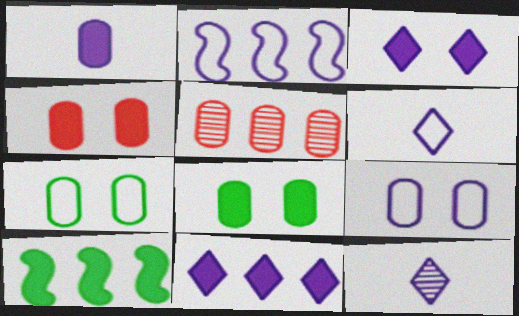[[1, 5, 7], 
[2, 6, 9]]